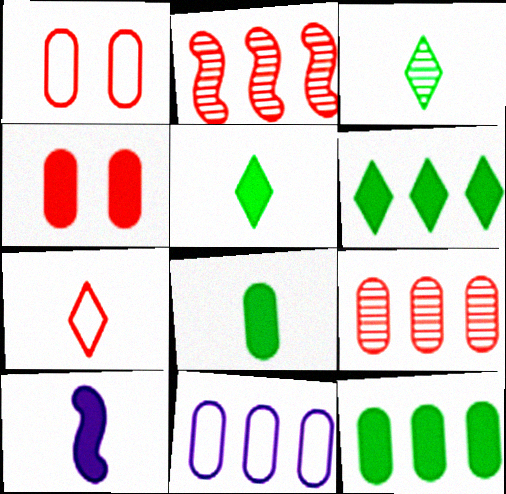[[2, 4, 7], 
[2, 6, 11], 
[4, 6, 10], 
[9, 11, 12]]